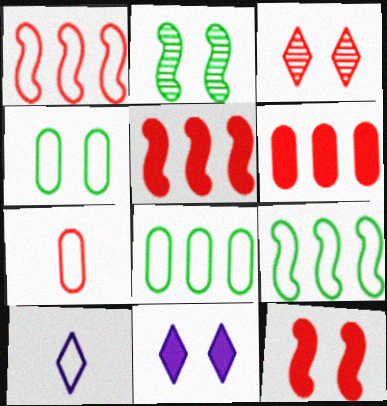[[1, 4, 10], 
[2, 6, 10], 
[3, 5, 7]]